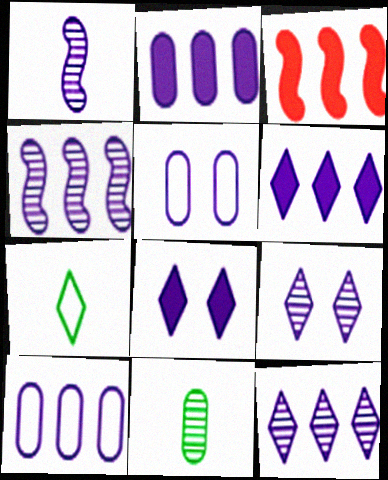[[1, 5, 6], 
[1, 8, 10], 
[4, 6, 10]]